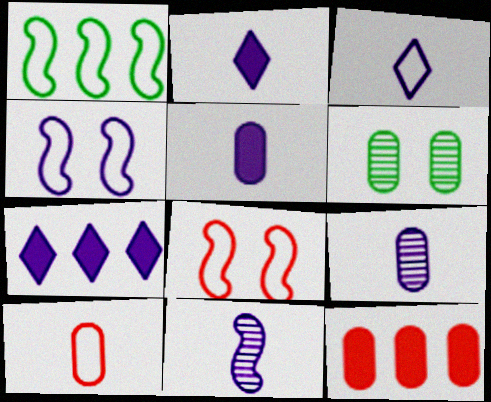[[3, 5, 11], 
[4, 7, 9]]